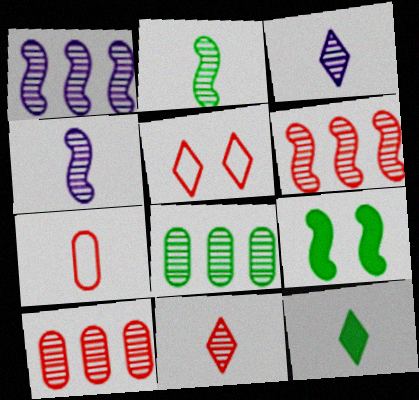[[4, 7, 12]]